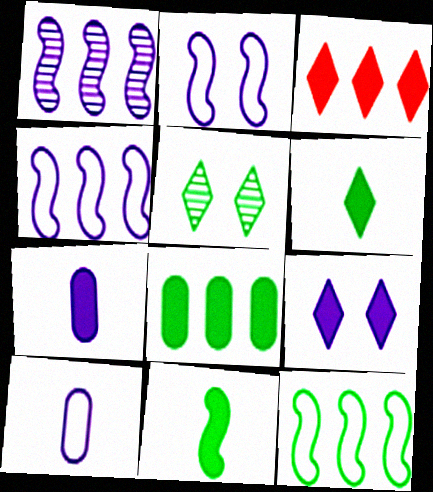[[1, 9, 10], 
[3, 6, 9]]